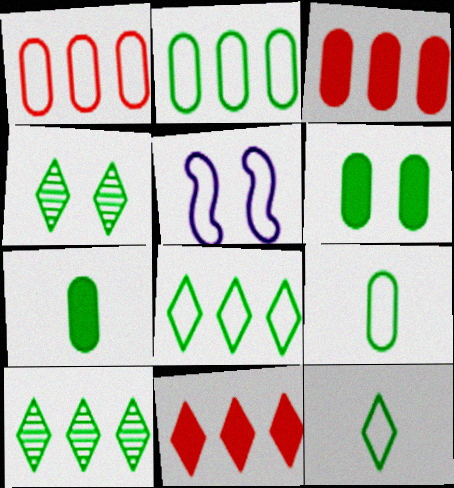[[1, 5, 12]]